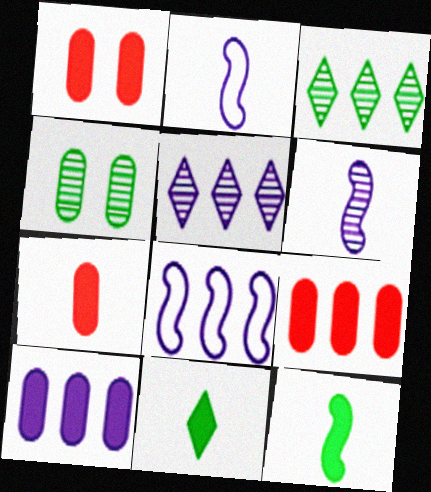[[1, 2, 3], 
[1, 7, 9], 
[3, 8, 9], 
[5, 8, 10]]